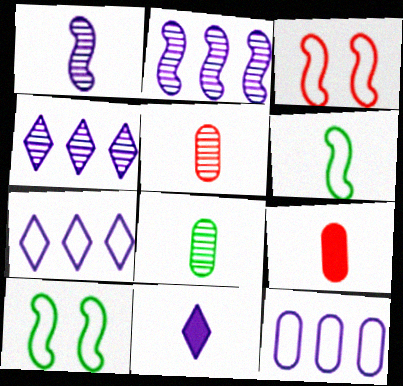[[4, 9, 10], 
[5, 6, 11]]